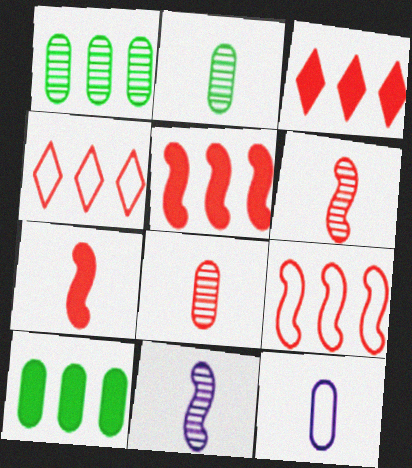[]